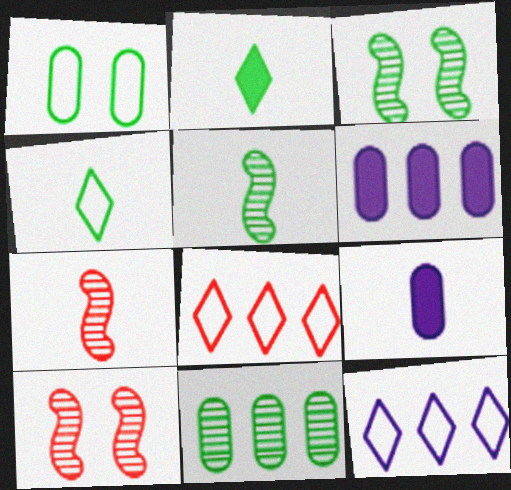[[3, 8, 9], 
[4, 6, 10], 
[4, 7, 9]]